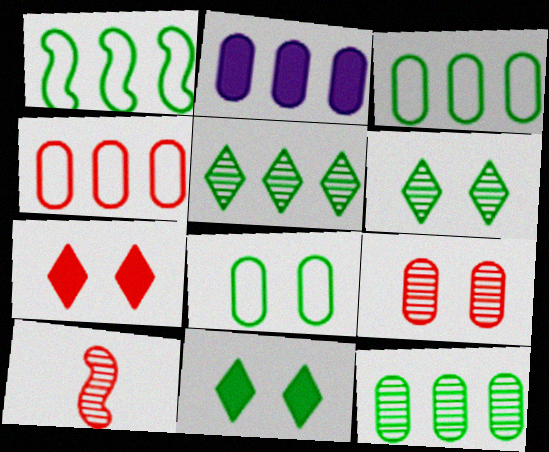[[2, 4, 12], 
[4, 7, 10]]